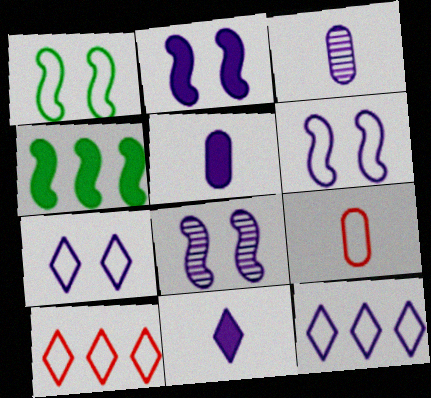[[1, 9, 12], 
[2, 3, 12], 
[2, 6, 8], 
[5, 8, 12]]